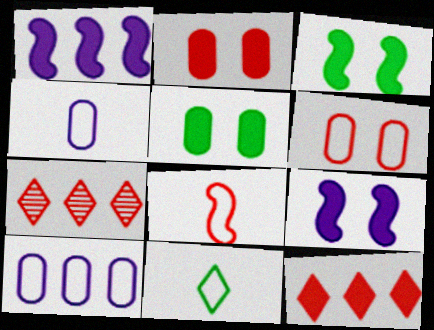[[2, 7, 8], 
[3, 4, 7], 
[4, 8, 11]]